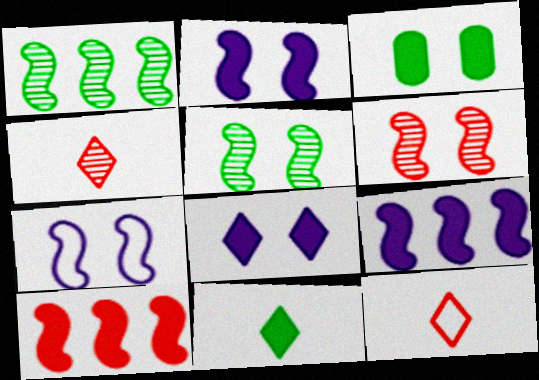[]